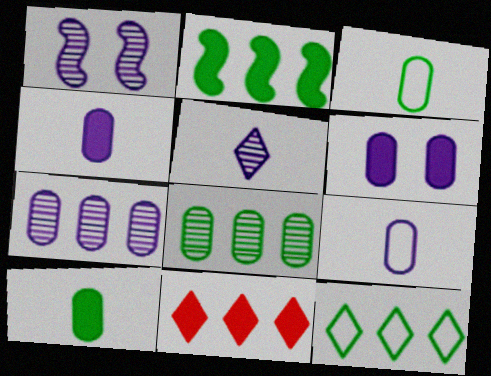[[1, 3, 11], 
[1, 5, 7], 
[2, 8, 12], 
[6, 7, 9]]